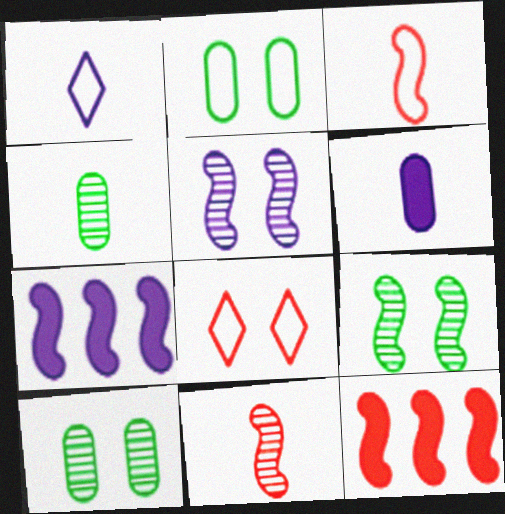[[1, 10, 12], 
[3, 7, 9], 
[4, 7, 8]]